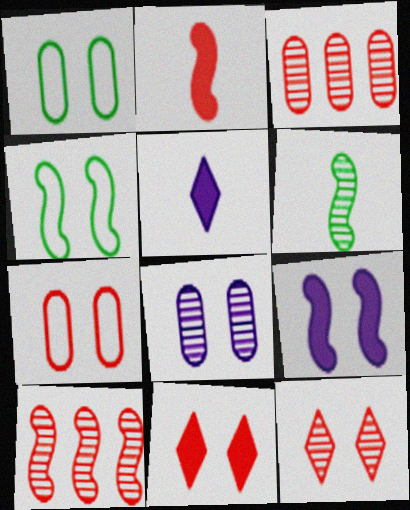[[1, 5, 10], 
[1, 9, 12], 
[3, 4, 5], 
[4, 8, 11]]